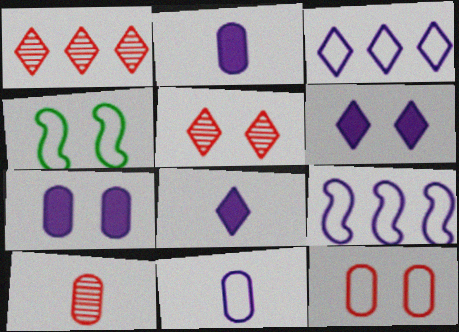[[1, 2, 4], 
[4, 5, 7]]